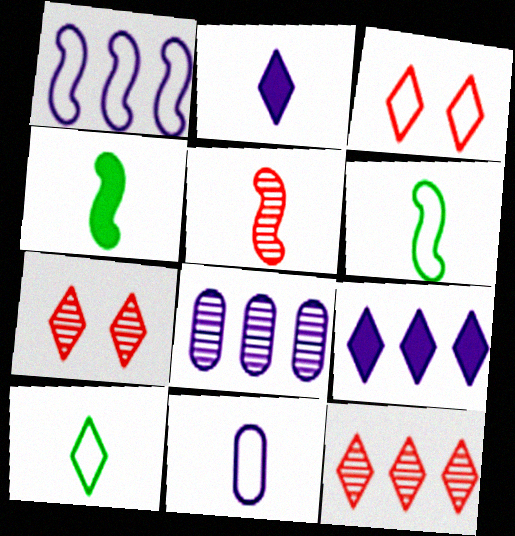[[1, 8, 9], 
[3, 4, 8], 
[7, 9, 10]]